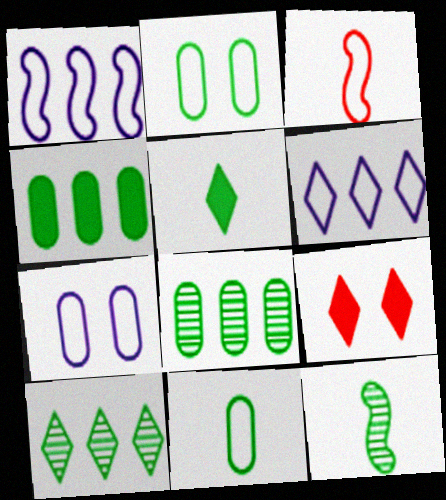[[2, 3, 6], 
[5, 11, 12]]